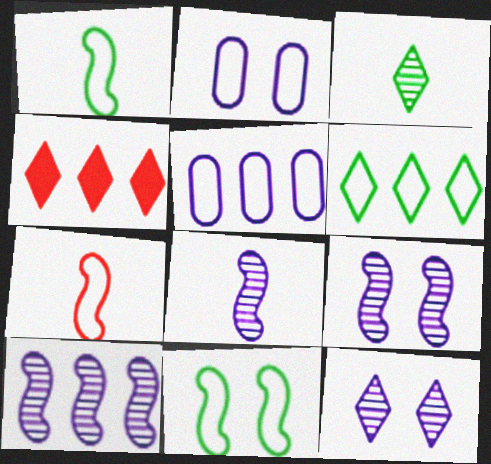[[2, 6, 7], 
[8, 9, 10]]